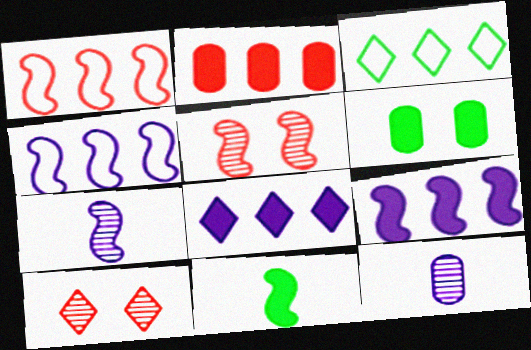[[4, 5, 11]]